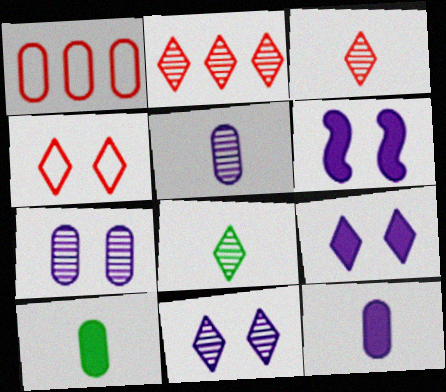[[1, 6, 8], 
[1, 7, 10], 
[2, 8, 11]]